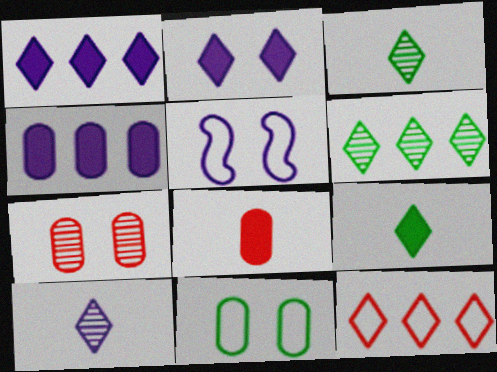[[1, 6, 12], 
[2, 3, 12], 
[4, 5, 10], 
[5, 6, 8]]